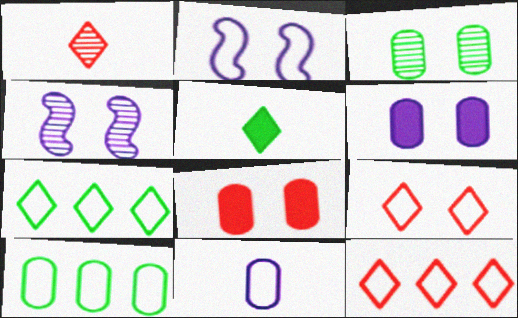[]